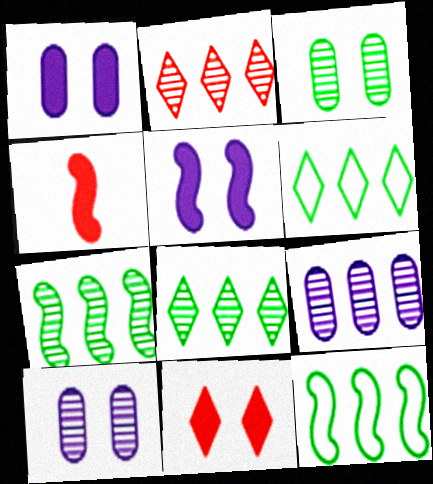[[2, 7, 9], 
[4, 6, 10]]